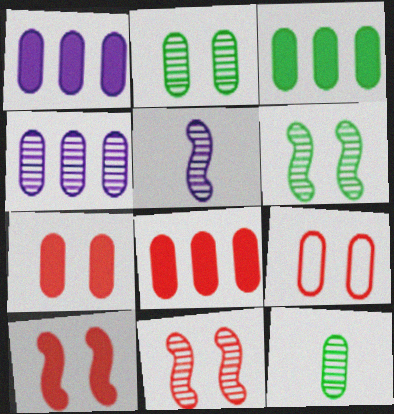[[1, 3, 8], 
[1, 9, 12]]